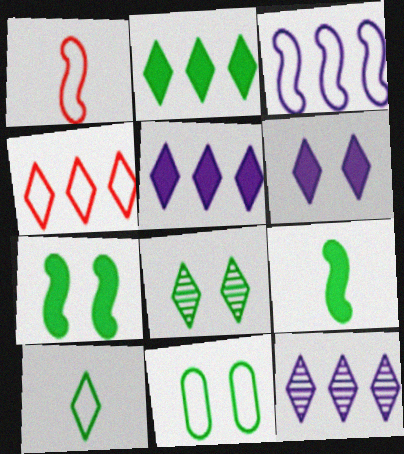[[2, 4, 12], 
[2, 8, 10], 
[7, 8, 11]]